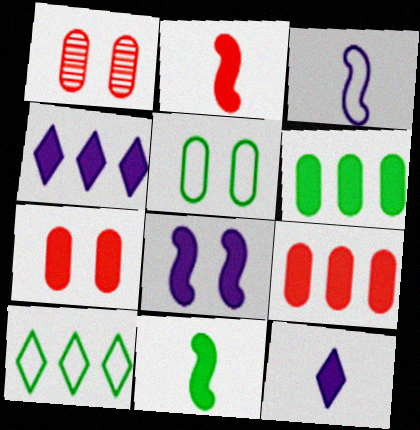[[4, 7, 11]]